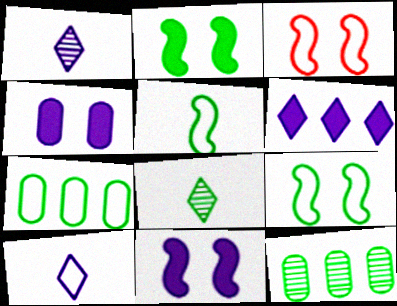[[2, 7, 8], 
[3, 7, 10]]